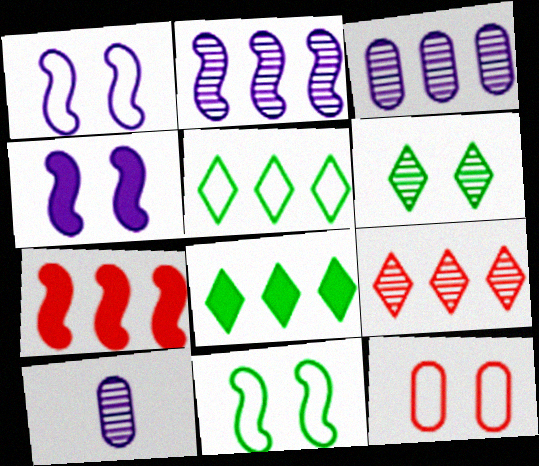[[3, 5, 7], 
[4, 6, 12]]